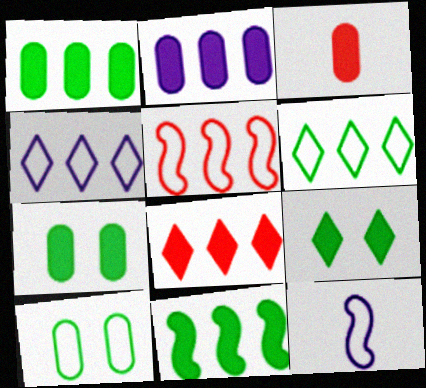[[2, 3, 7], 
[2, 8, 11]]